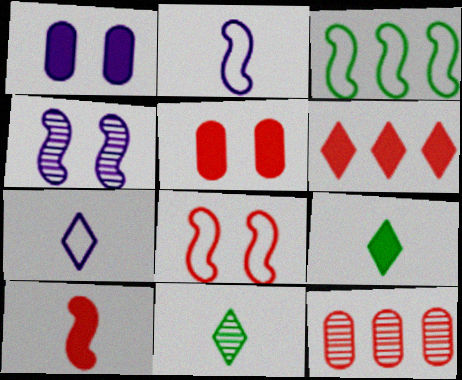[[2, 3, 8], 
[3, 4, 10], 
[4, 11, 12], 
[5, 6, 10]]